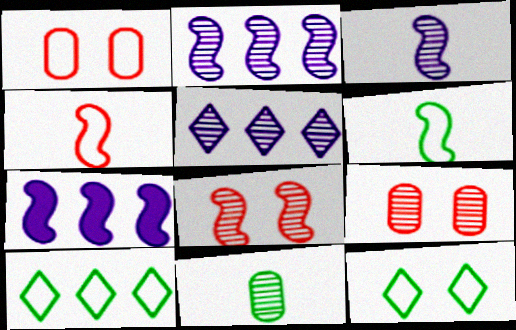[[5, 8, 11], 
[6, 7, 8]]